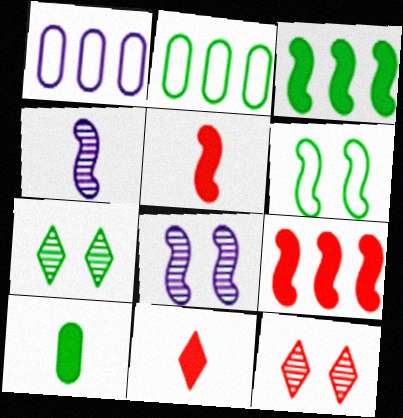[[1, 5, 7], 
[2, 8, 11], 
[4, 6, 9]]